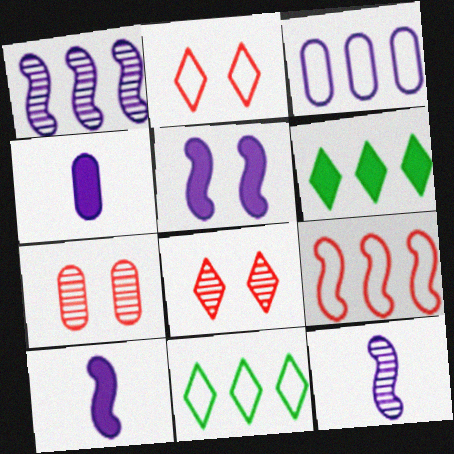[[3, 9, 11], 
[7, 10, 11]]